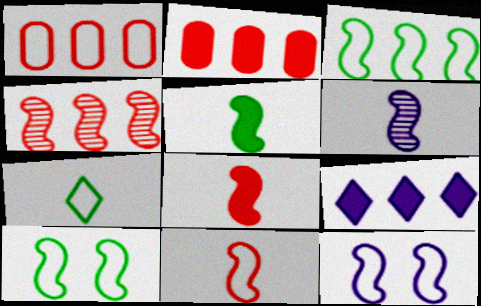[[1, 7, 12], 
[3, 11, 12], 
[4, 5, 12], 
[5, 6, 11]]